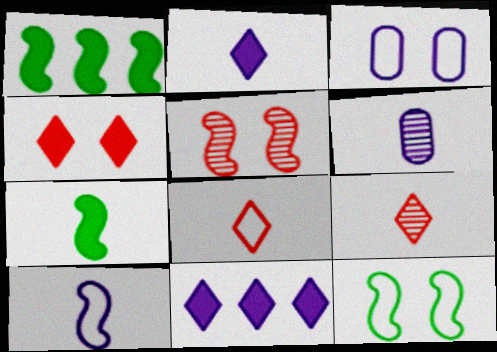[[1, 3, 9], 
[1, 5, 10], 
[2, 6, 10], 
[6, 7, 8]]